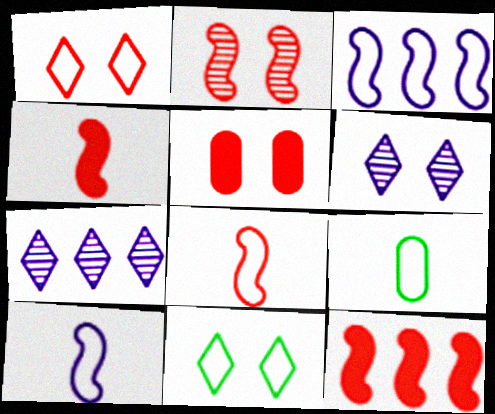[[1, 2, 5], 
[1, 3, 9], 
[2, 8, 12], 
[6, 9, 12]]